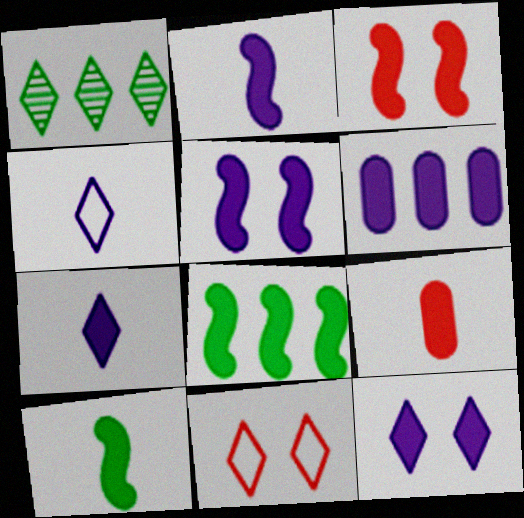[[1, 7, 11], 
[2, 3, 8], 
[2, 6, 12], 
[5, 6, 7], 
[7, 9, 10], 
[8, 9, 12]]